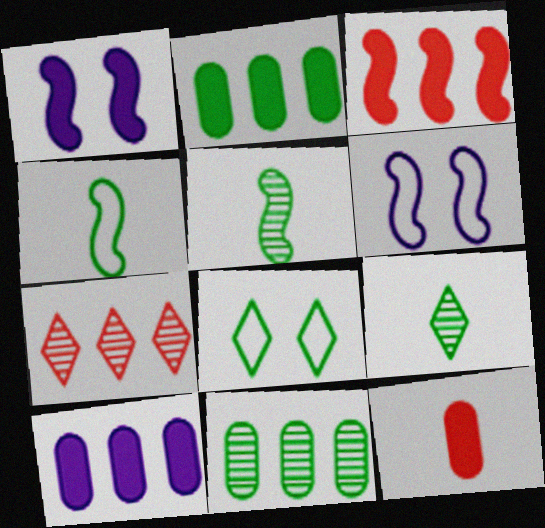[[2, 5, 8], 
[3, 5, 6]]